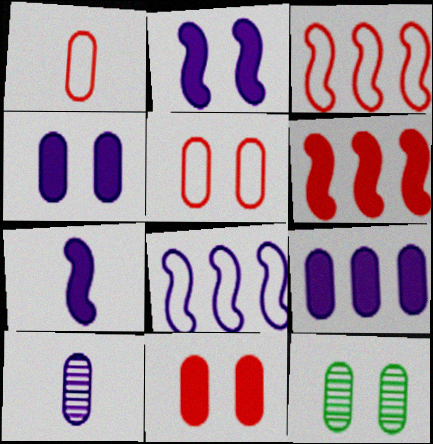[[1, 9, 12], 
[4, 5, 12]]